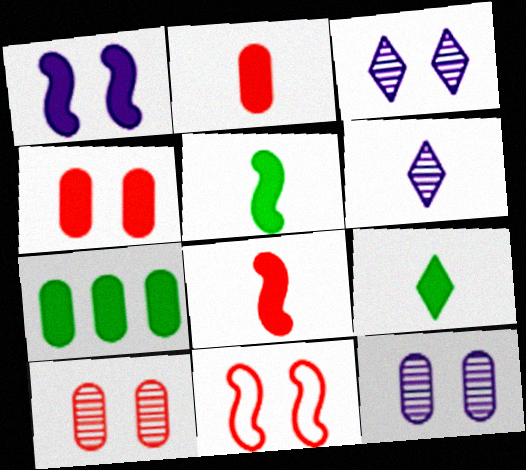[[6, 7, 11]]